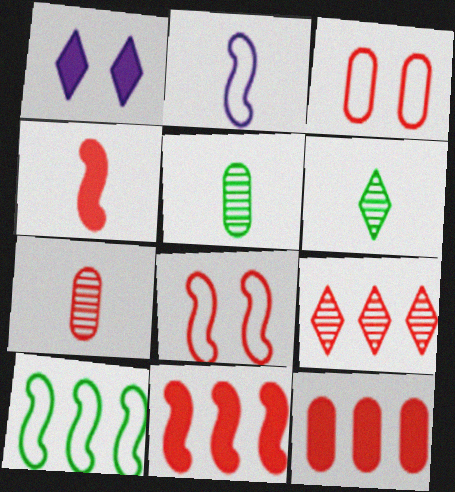[[1, 7, 10], 
[2, 8, 10], 
[3, 4, 9], 
[3, 7, 12]]